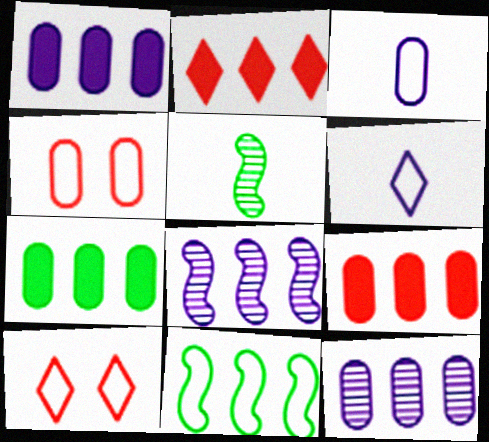[[1, 5, 10], 
[1, 7, 9], 
[2, 11, 12], 
[3, 10, 11], 
[4, 6, 11]]